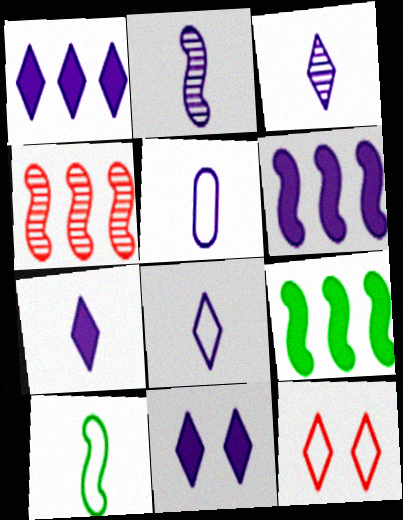[[1, 7, 11], 
[2, 5, 7], 
[3, 7, 8]]